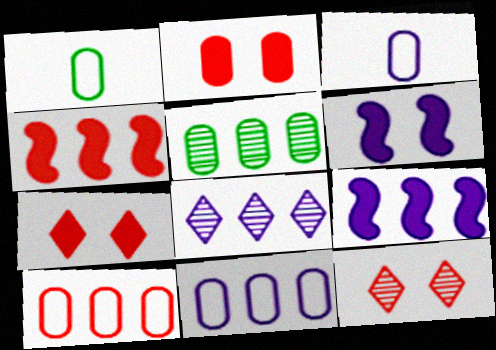[[1, 9, 12], 
[2, 3, 5], 
[3, 6, 8], 
[8, 9, 11]]